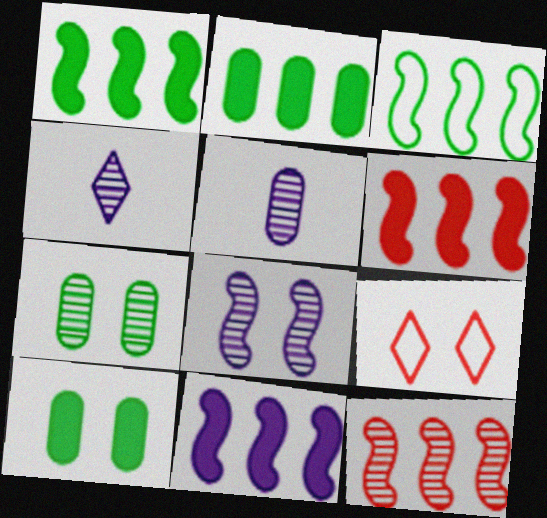[[1, 5, 9], 
[1, 6, 11], 
[3, 11, 12], 
[4, 7, 12], 
[8, 9, 10]]